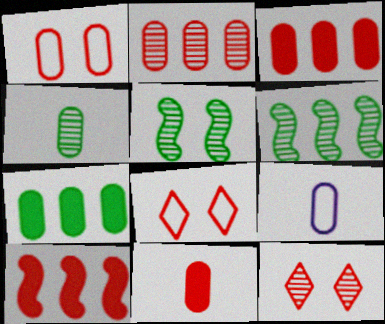[[1, 2, 11], 
[4, 9, 11]]